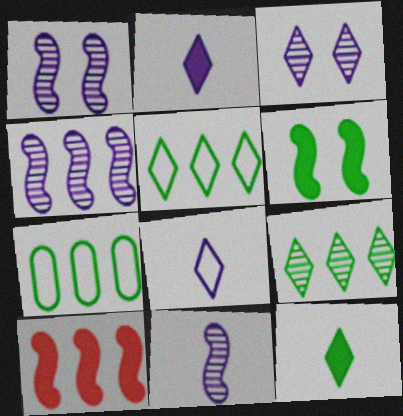[[1, 4, 11]]